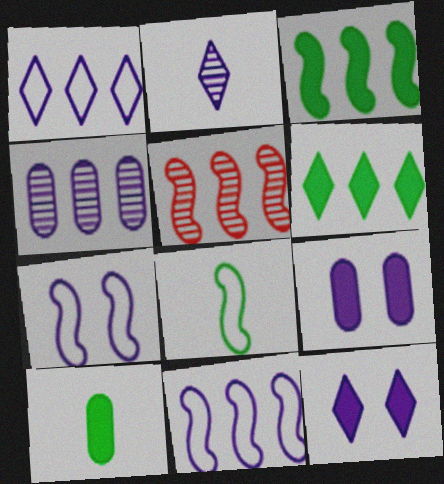[[1, 2, 12], 
[2, 9, 11], 
[3, 5, 11]]